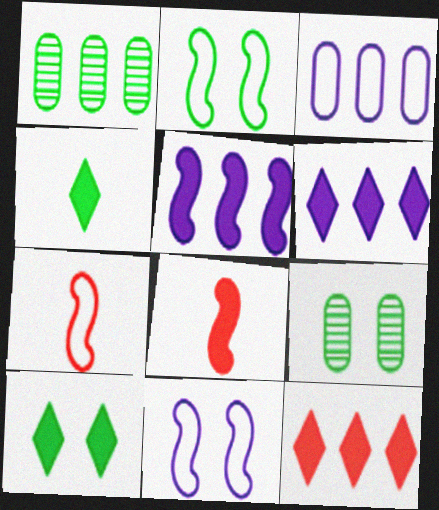[[1, 2, 4], 
[2, 9, 10], 
[6, 7, 9]]